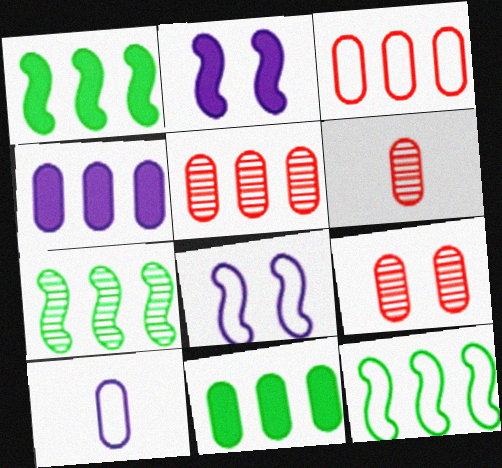[[1, 7, 12], 
[5, 6, 9], 
[9, 10, 11]]